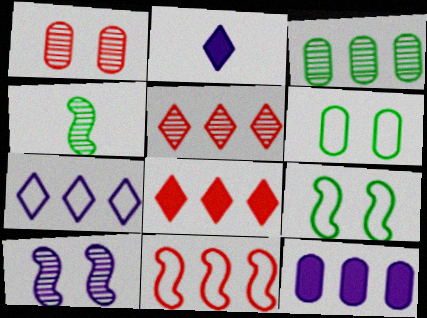[]